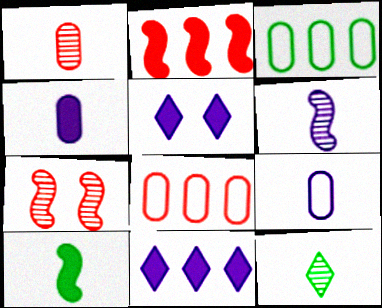[[1, 6, 12]]